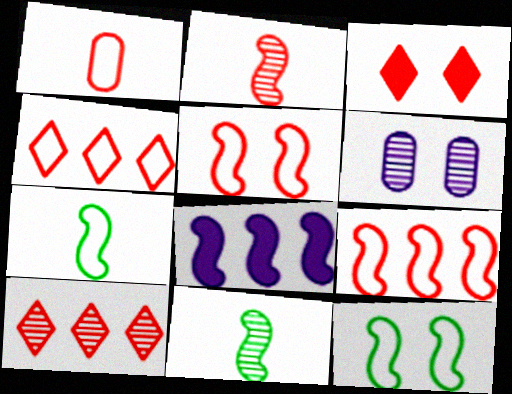[[1, 4, 5], 
[2, 8, 12], 
[3, 6, 12], 
[5, 8, 11], 
[6, 10, 11]]